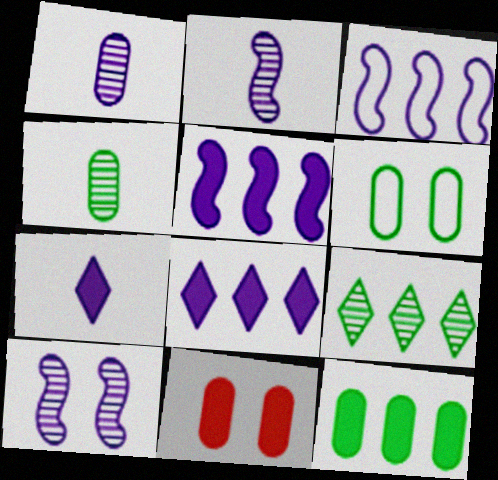[[4, 6, 12]]